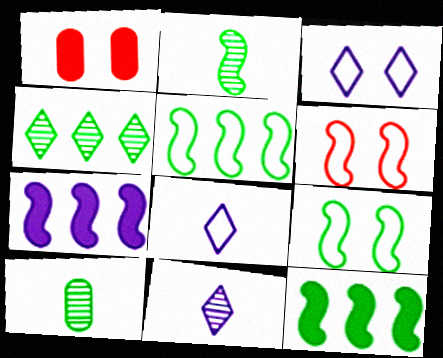[[1, 5, 11], 
[2, 6, 7], 
[2, 9, 12]]